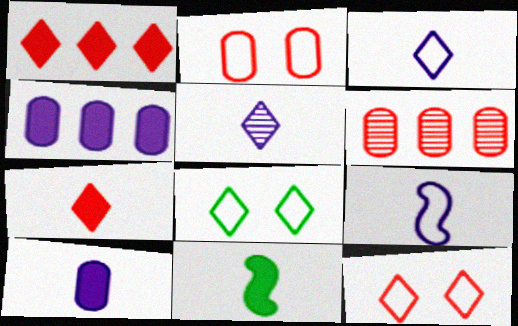[[1, 5, 8], 
[5, 9, 10], 
[7, 10, 11]]